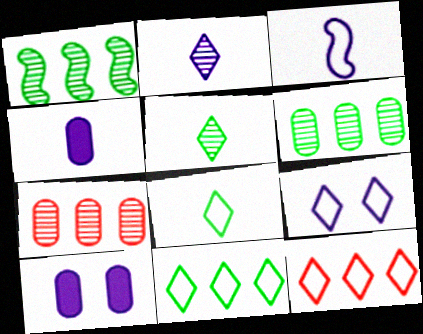[[2, 3, 4], 
[8, 9, 12]]